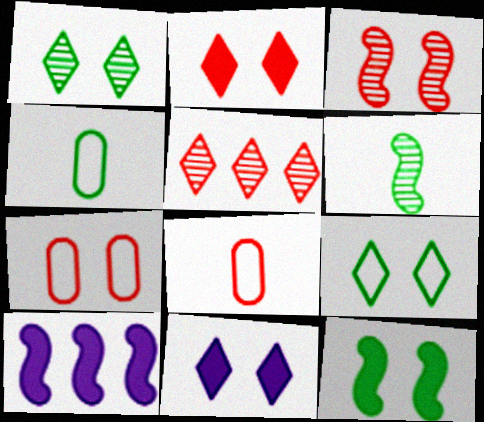[[1, 8, 10], 
[2, 3, 7]]